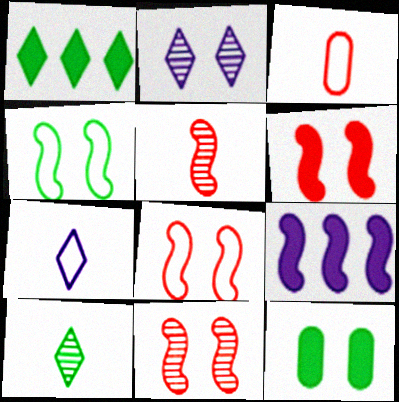[[2, 8, 12], 
[4, 5, 9], 
[6, 8, 11]]